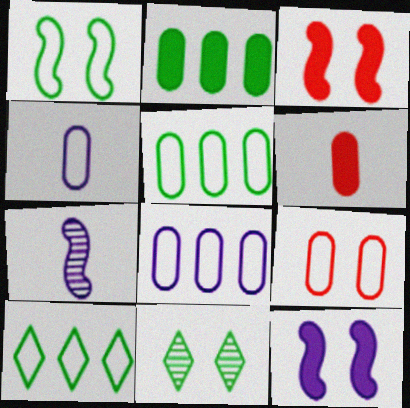[[4, 5, 9], 
[9, 11, 12]]